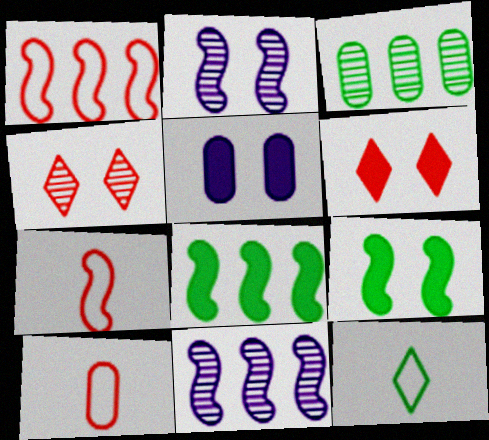[[1, 8, 11], 
[2, 7, 8], 
[3, 5, 10], 
[3, 9, 12], 
[5, 6, 9], 
[7, 9, 11]]